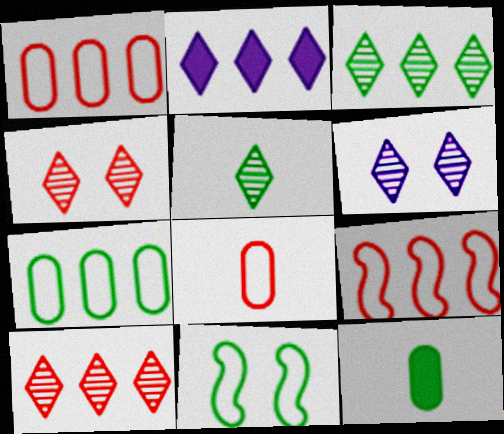[[3, 11, 12], 
[5, 6, 10], 
[6, 9, 12]]